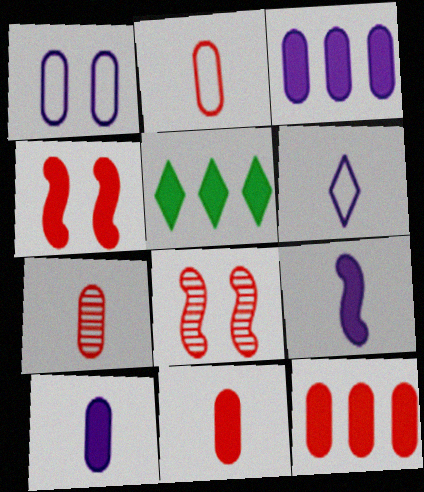[[2, 7, 11], 
[4, 5, 10]]